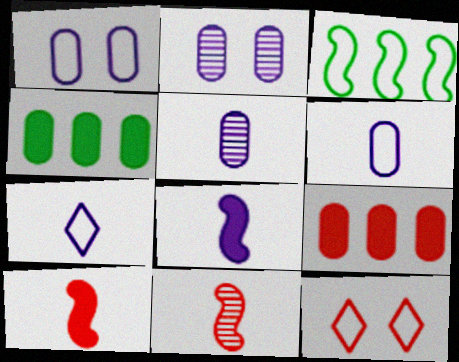[[3, 6, 12], 
[5, 7, 8], 
[9, 11, 12]]